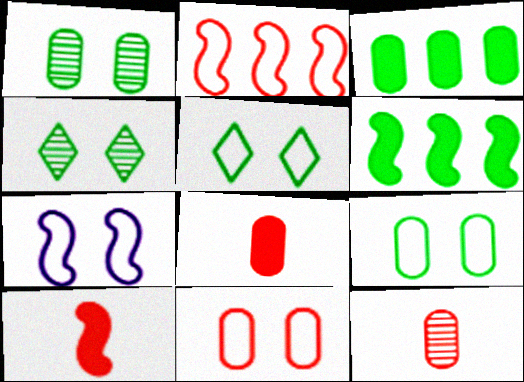[[5, 7, 11]]